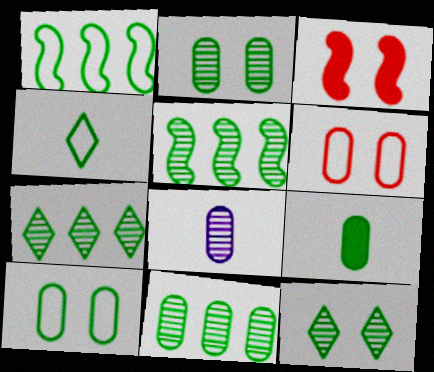[[1, 4, 10], 
[1, 9, 12], 
[5, 7, 11], 
[9, 10, 11]]